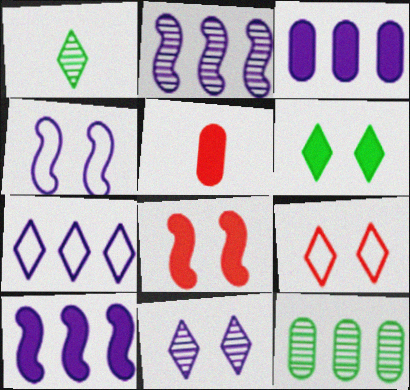[[2, 3, 7], 
[5, 6, 10], 
[6, 9, 11]]